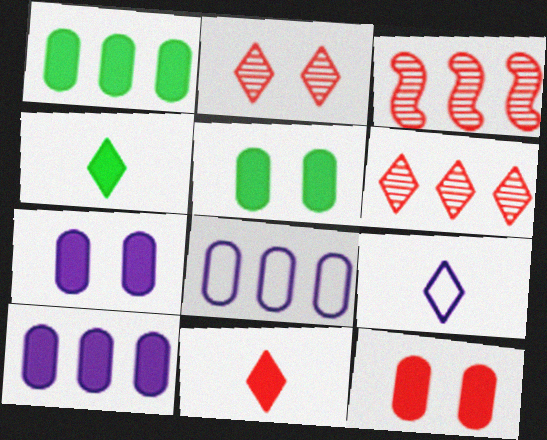[[3, 5, 9], 
[5, 7, 12]]